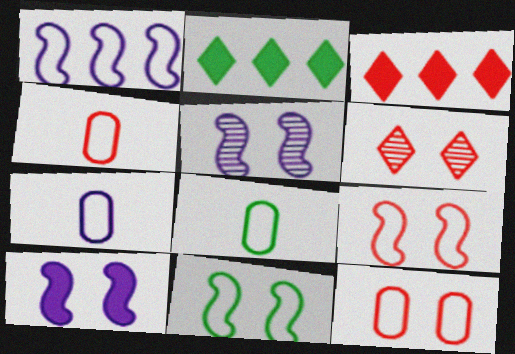[[2, 4, 5], 
[3, 5, 8], 
[4, 7, 8]]